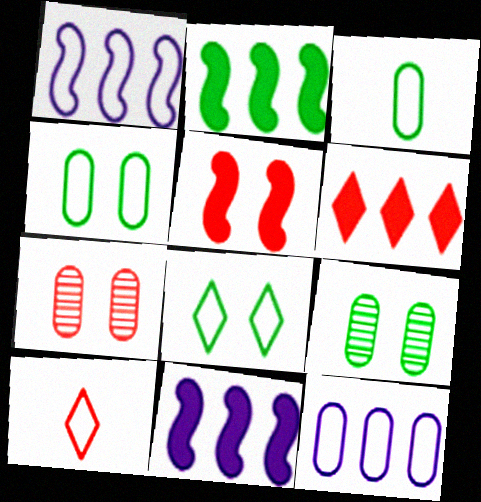[[1, 4, 10], 
[9, 10, 11]]